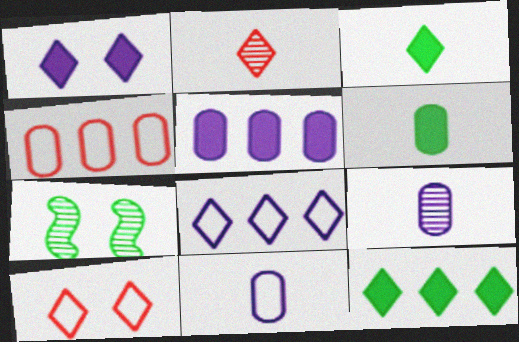[]